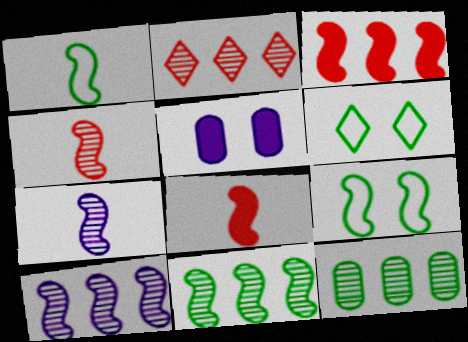[[1, 2, 5], 
[1, 7, 8], 
[2, 10, 12], 
[3, 7, 9], 
[8, 9, 10]]